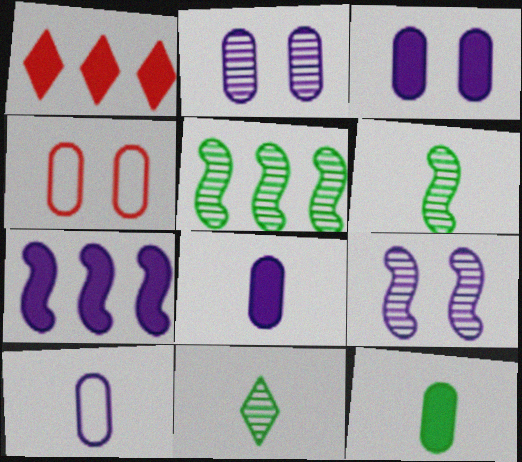[[4, 7, 11]]